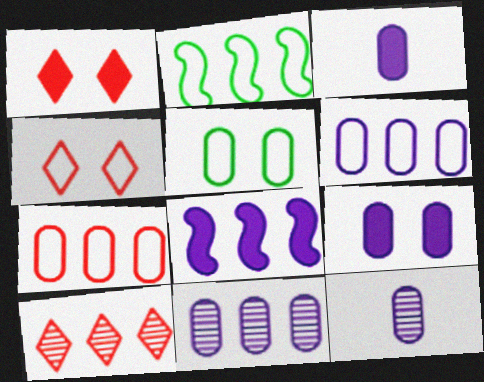[[1, 2, 12], 
[6, 9, 12]]